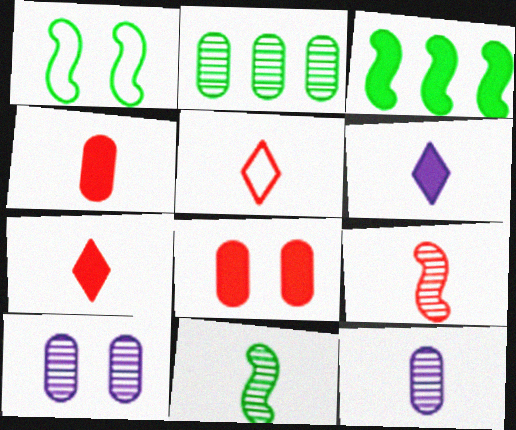[[1, 3, 11], 
[3, 5, 10], 
[3, 6, 8], 
[4, 5, 9]]